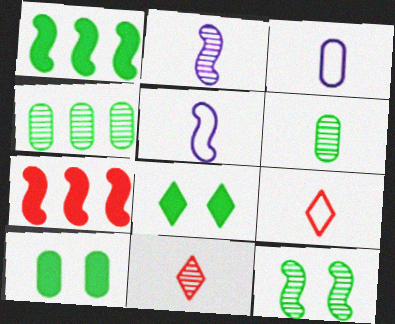[[2, 6, 11], 
[5, 7, 12]]